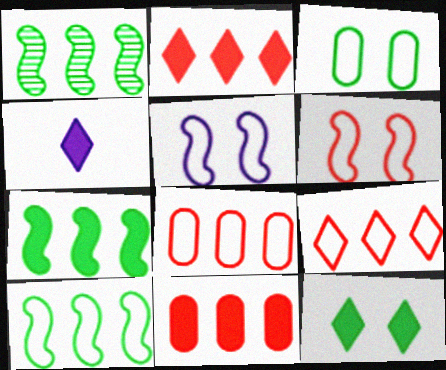[[1, 7, 10], 
[2, 4, 12]]